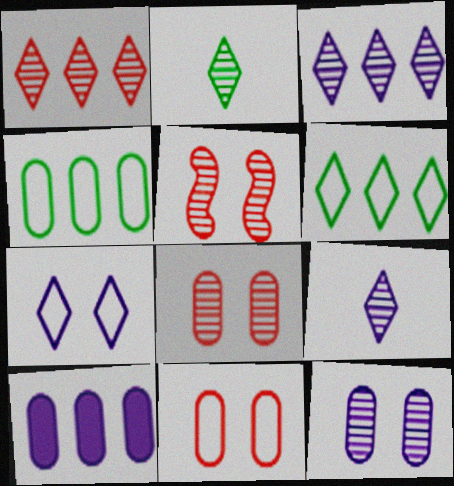[]